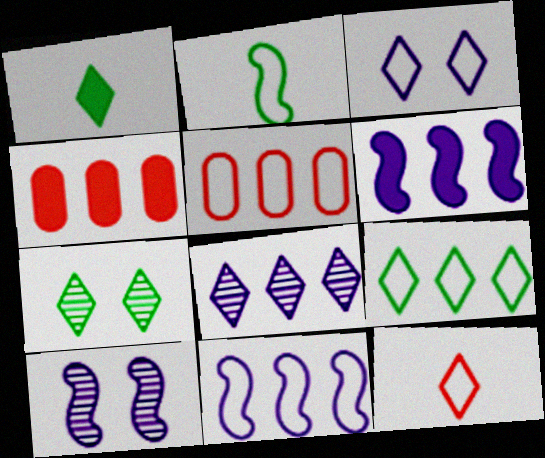[[1, 5, 10], 
[1, 7, 9], 
[2, 3, 5], 
[3, 9, 12], 
[5, 9, 11]]